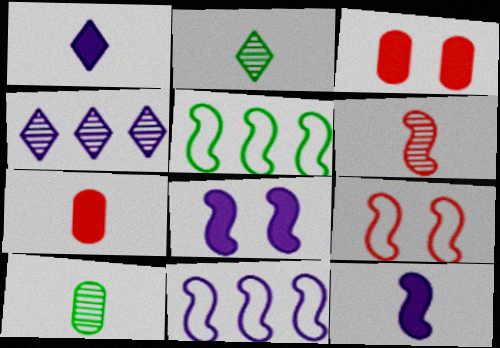[[2, 3, 11], 
[5, 6, 8]]